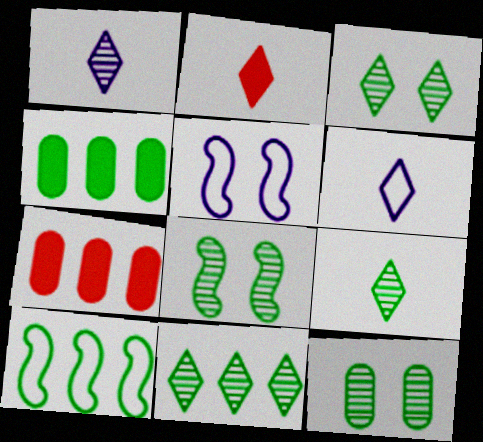[[2, 6, 9], 
[3, 8, 12], 
[3, 9, 11], 
[4, 10, 11], 
[5, 7, 9], 
[6, 7, 8]]